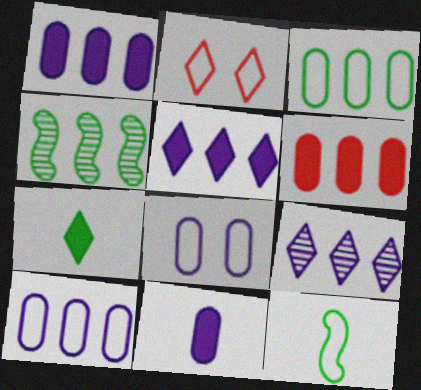[[2, 4, 11], 
[2, 7, 9], 
[2, 10, 12]]